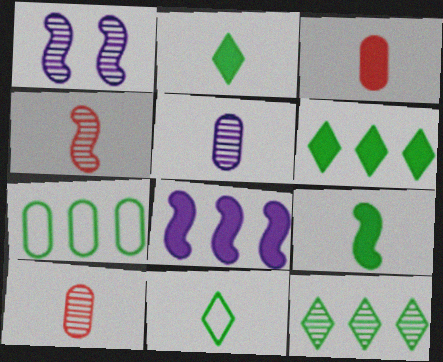[[1, 10, 12]]